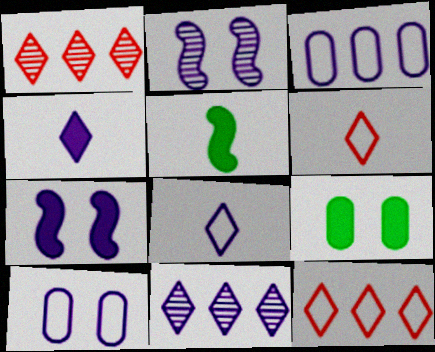[[1, 5, 10], 
[2, 3, 4]]